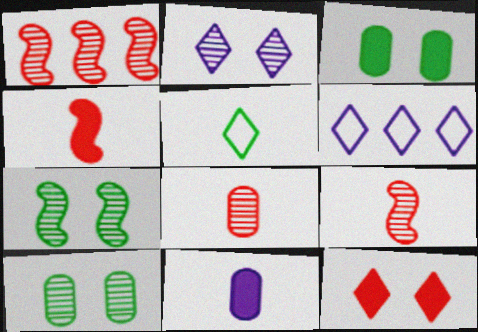[[3, 6, 9], 
[4, 6, 10], 
[5, 9, 11]]